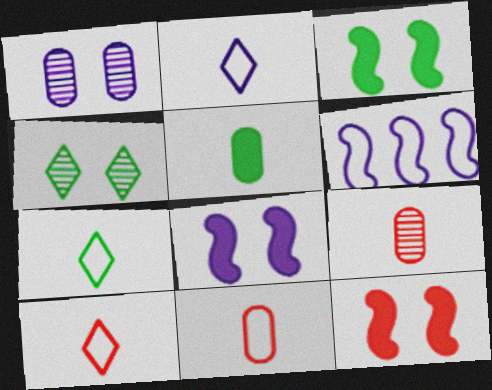[[2, 7, 10], 
[3, 8, 12]]